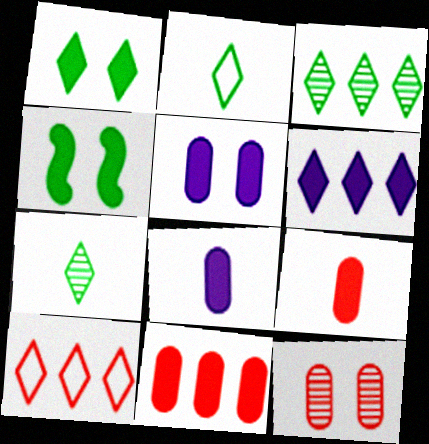[[1, 2, 3], 
[3, 6, 10], 
[4, 6, 9]]